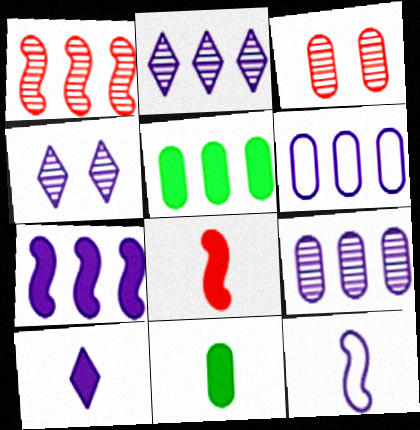[[2, 6, 7], 
[3, 6, 11], 
[8, 10, 11]]